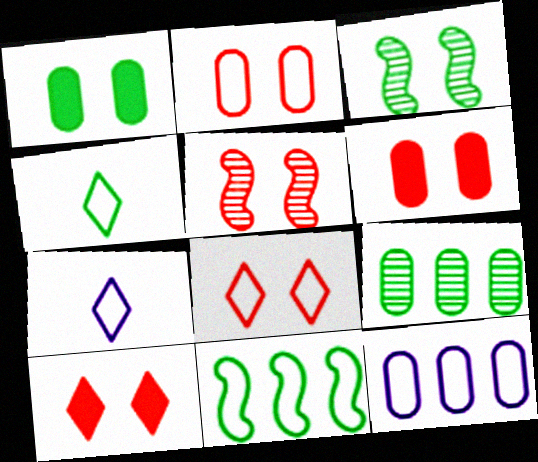[[2, 5, 10], 
[2, 7, 11], 
[5, 6, 8]]